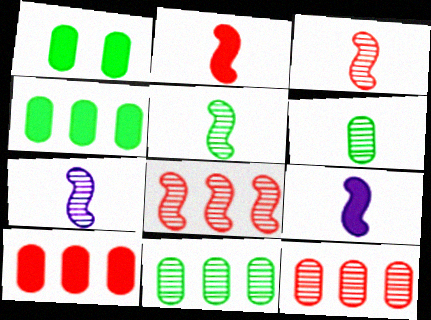[[3, 5, 7]]